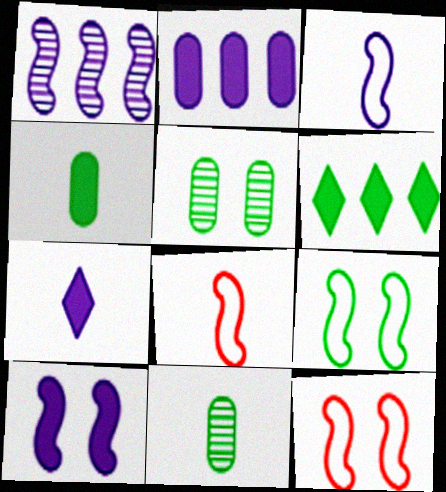[[1, 3, 10], 
[2, 7, 10], 
[6, 9, 11], 
[7, 8, 11]]